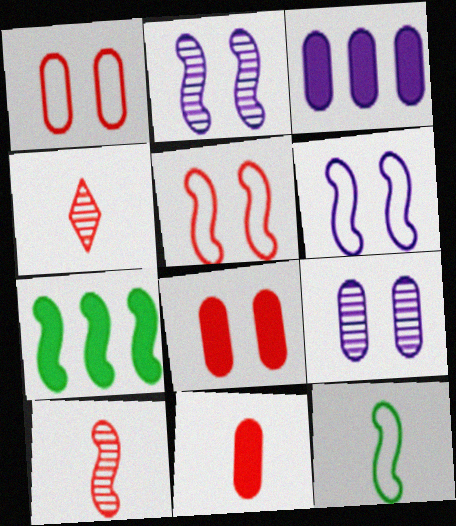[[6, 7, 10]]